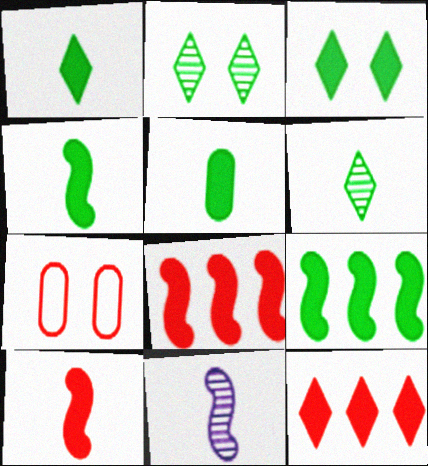[[1, 4, 5], 
[3, 5, 9]]